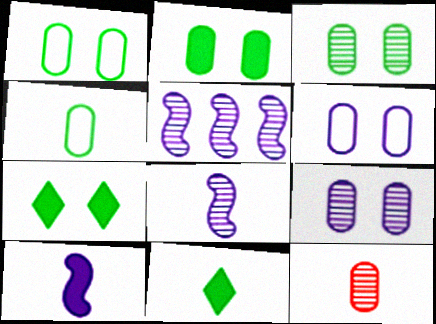[[1, 2, 3]]